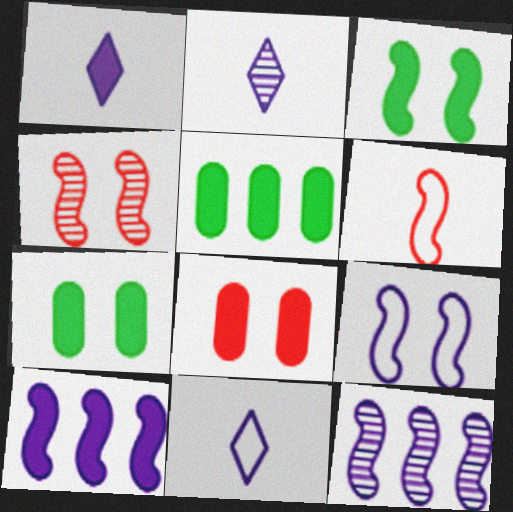[[1, 2, 11], 
[3, 4, 9], 
[3, 6, 12], 
[4, 5, 11]]